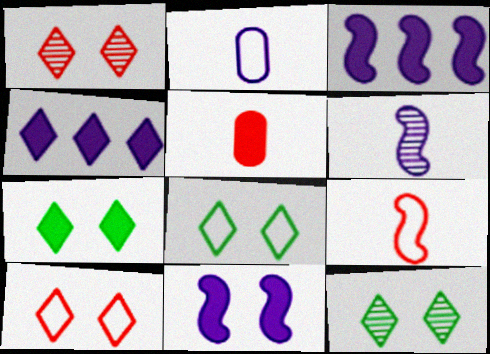[[3, 5, 7], 
[7, 8, 12]]